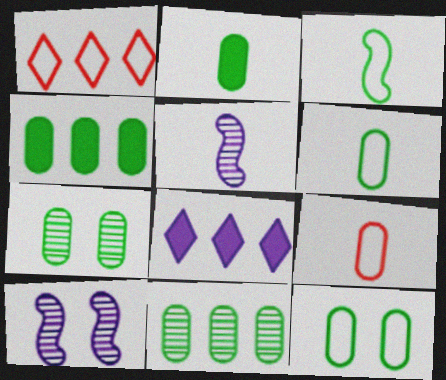[[1, 2, 10], 
[2, 11, 12], 
[4, 6, 7]]